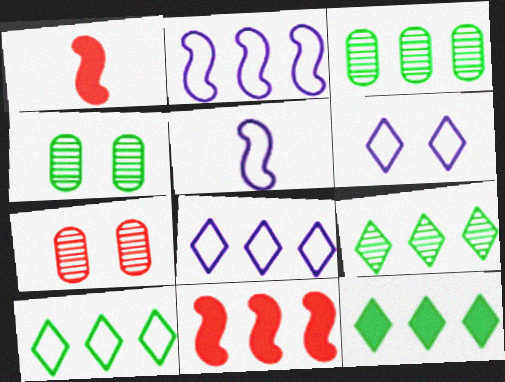[[1, 3, 6], 
[1, 4, 8], 
[3, 8, 11], 
[5, 7, 12], 
[9, 10, 12]]